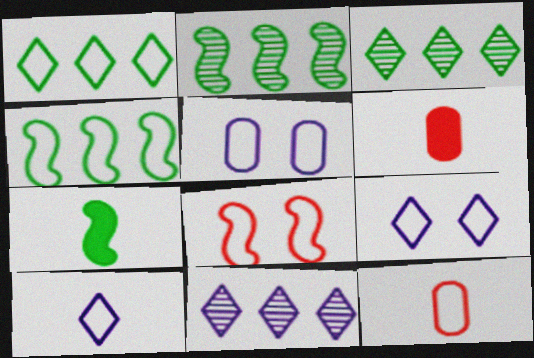[[2, 6, 9], 
[4, 9, 12]]